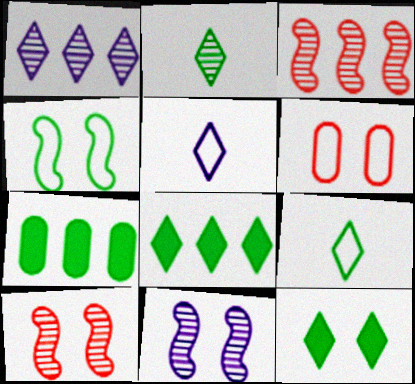[[2, 4, 7], 
[5, 7, 10], 
[6, 11, 12]]